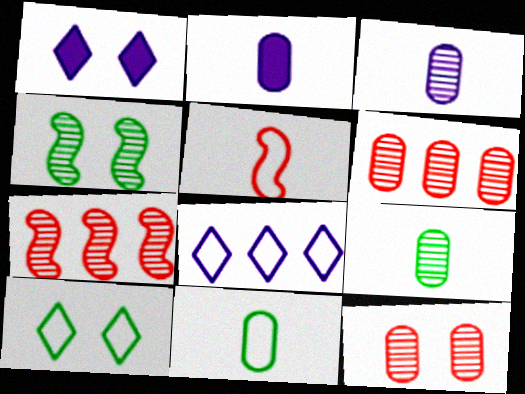[[1, 7, 11], 
[2, 7, 10]]